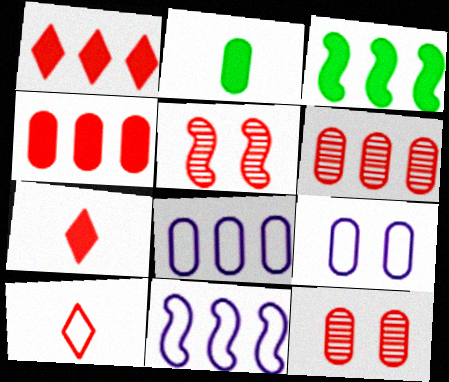[[2, 6, 9], 
[2, 8, 12], 
[4, 5, 10]]